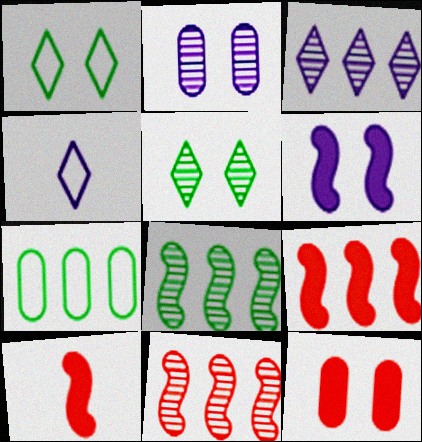[[3, 7, 9], 
[4, 8, 12]]